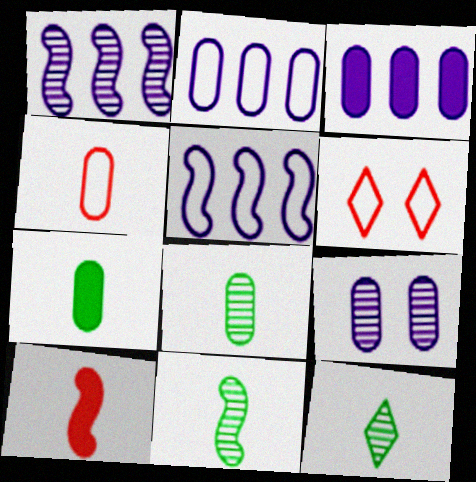[[1, 6, 7], 
[3, 6, 11], 
[8, 11, 12]]